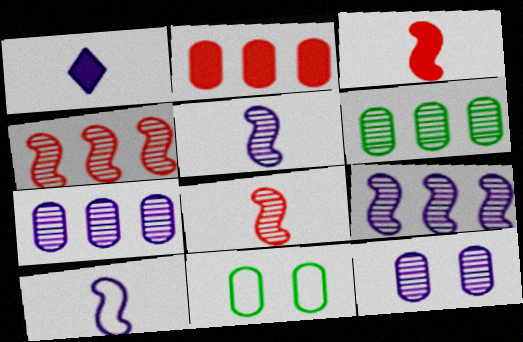[[1, 4, 11]]